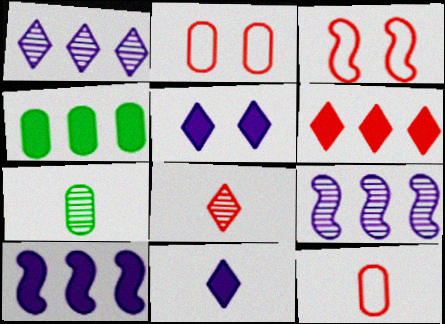[[4, 6, 10]]